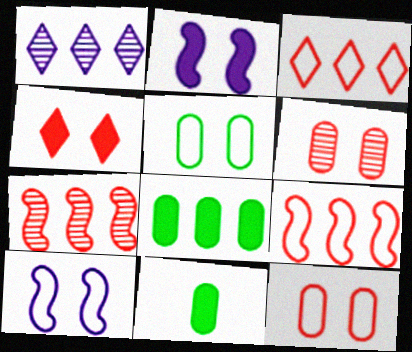[[1, 8, 9]]